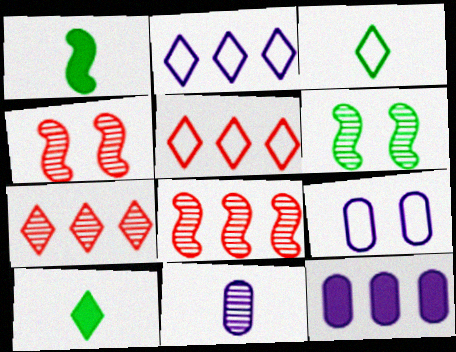[[1, 7, 9], 
[3, 4, 12], 
[6, 7, 11], 
[8, 9, 10], 
[9, 11, 12]]